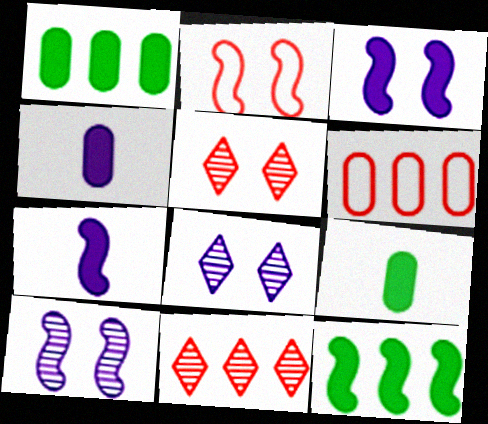[]